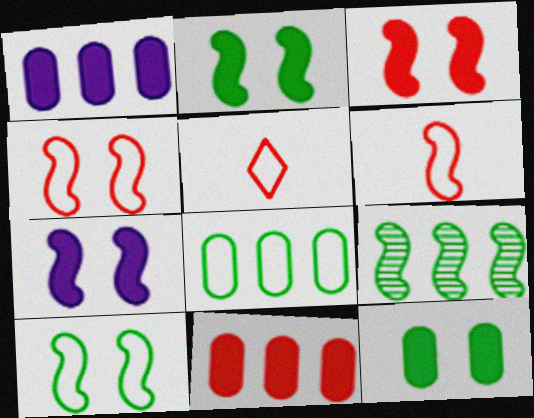[[2, 3, 7], 
[6, 7, 9]]